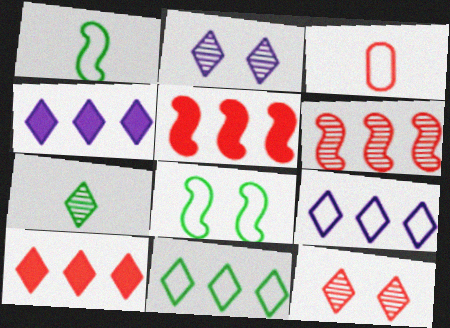[[3, 5, 12], 
[3, 8, 9]]